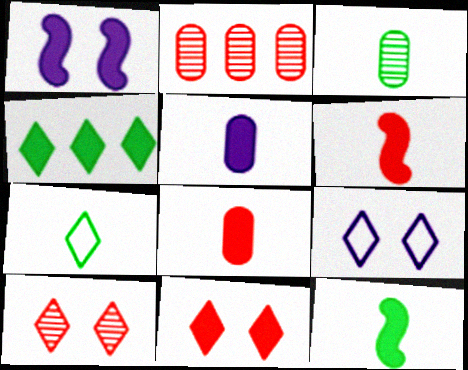[[1, 2, 7], 
[1, 4, 8], 
[2, 9, 12], 
[3, 7, 12]]